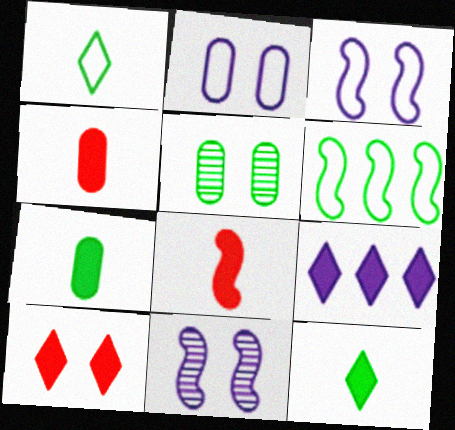[[3, 5, 10], 
[5, 6, 12], 
[6, 8, 11], 
[9, 10, 12]]